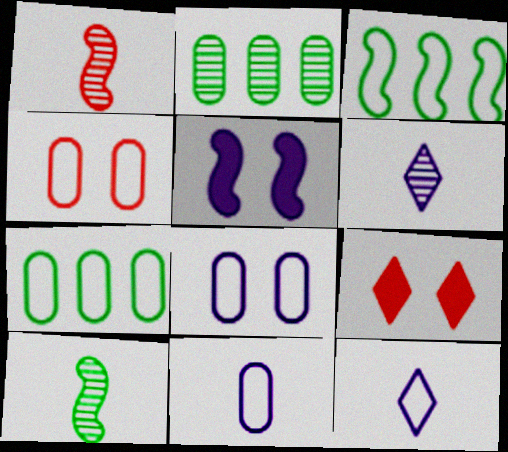[[1, 3, 5], 
[3, 4, 12], 
[4, 7, 11]]